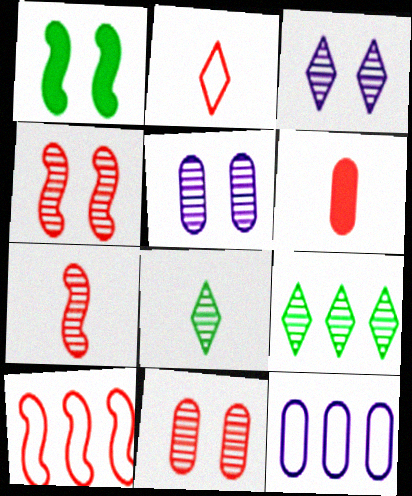[[2, 6, 7], 
[5, 7, 9]]